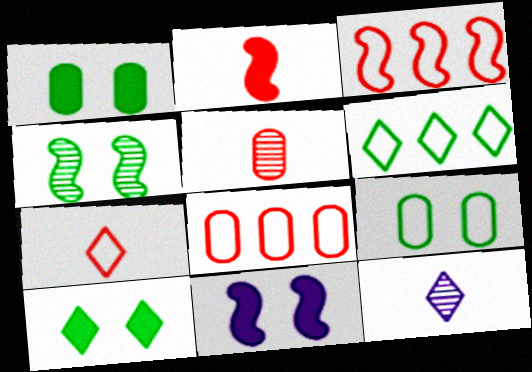[[1, 3, 12], 
[2, 5, 7], 
[4, 9, 10], 
[5, 6, 11]]